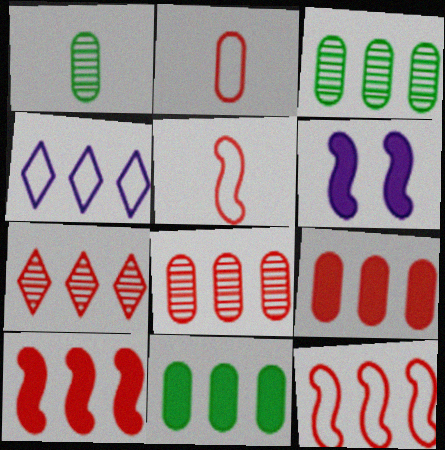[[3, 4, 10], 
[7, 9, 12]]